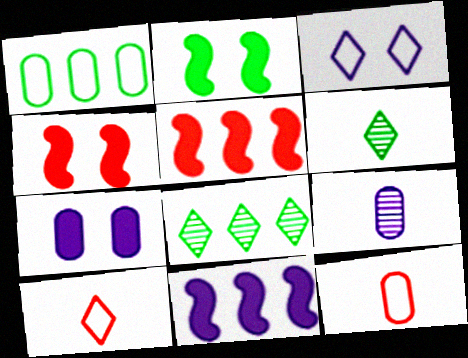[[1, 2, 6], 
[3, 9, 11]]